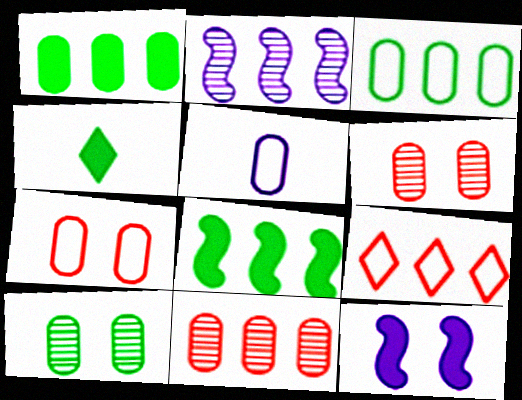[[1, 2, 9], 
[1, 5, 6], 
[2, 4, 7], 
[3, 5, 7]]